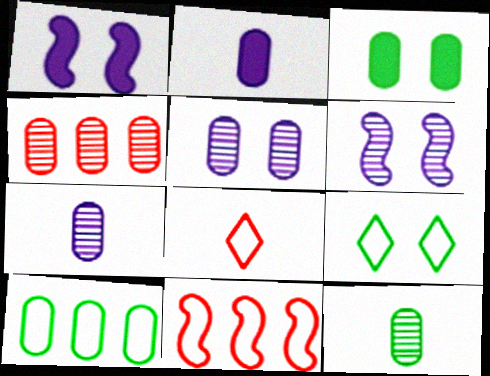[[3, 10, 12], 
[4, 5, 12]]